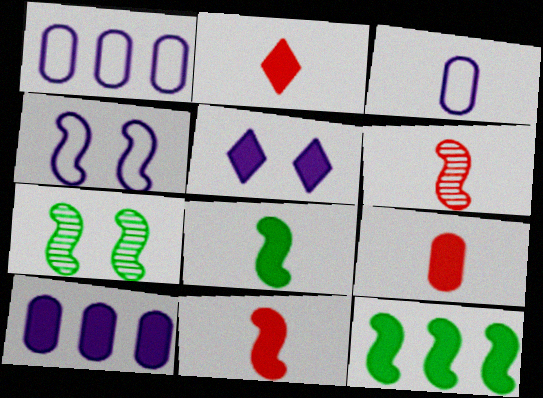[[1, 2, 7], 
[2, 9, 11], 
[4, 6, 12], 
[5, 9, 12]]